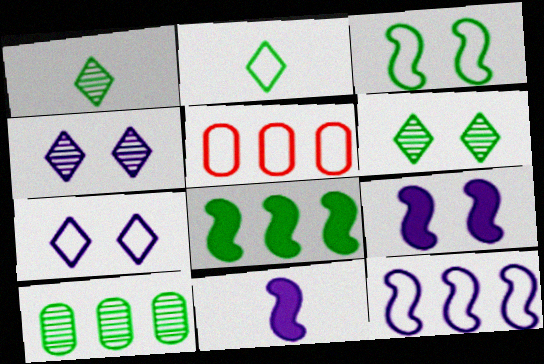[[1, 5, 9], 
[5, 6, 11]]